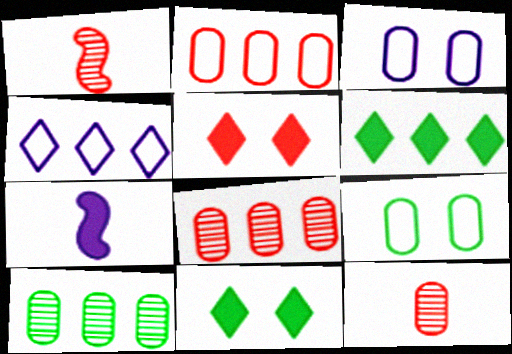[[1, 2, 5], 
[1, 3, 6]]